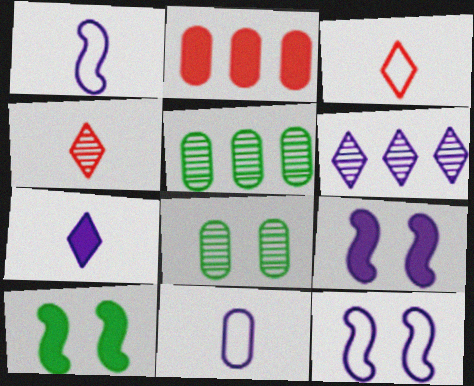[[2, 7, 10], 
[2, 8, 11], 
[3, 5, 9], 
[6, 9, 11]]